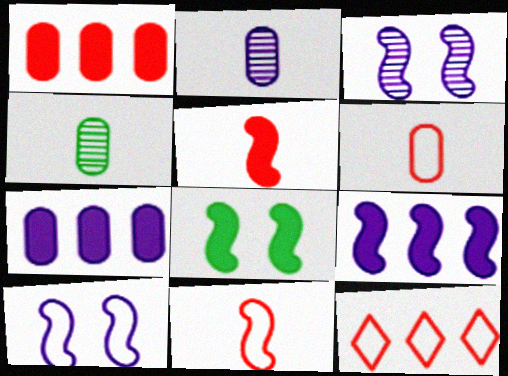[[2, 8, 12], 
[5, 8, 9]]